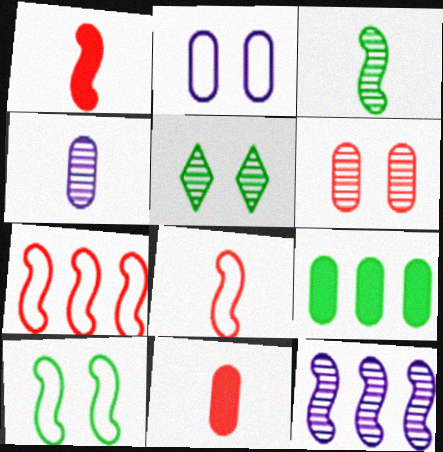[[1, 10, 12]]